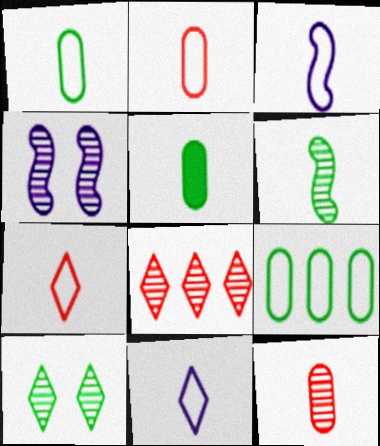[[1, 3, 7]]